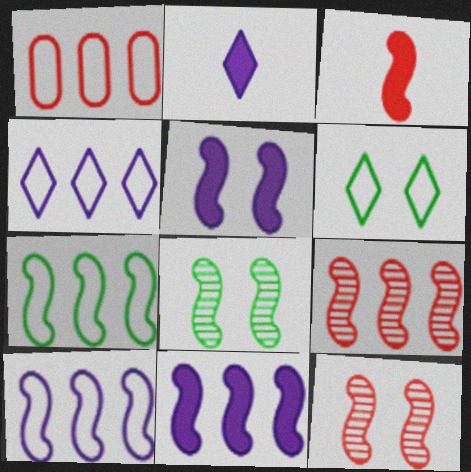[[1, 2, 8], 
[1, 4, 7], 
[3, 8, 10], 
[7, 9, 11]]